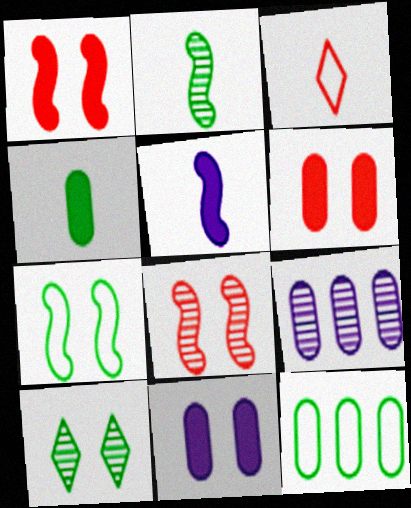[]